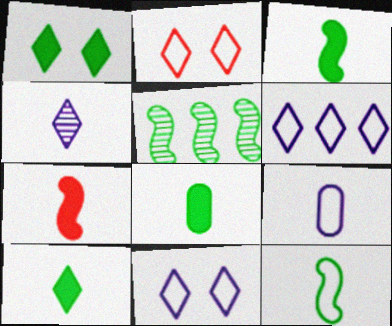[[3, 8, 10]]